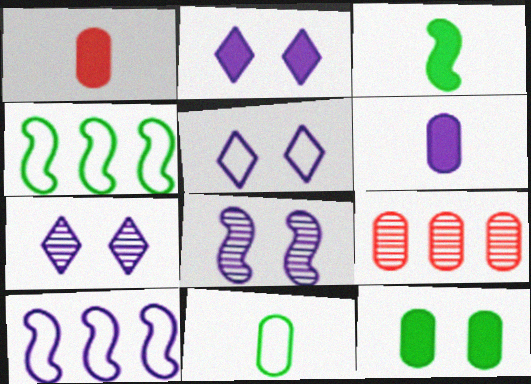[[1, 4, 7], 
[2, 5, 7], 
[3, 5, 9], 
[6, 7, 10]]